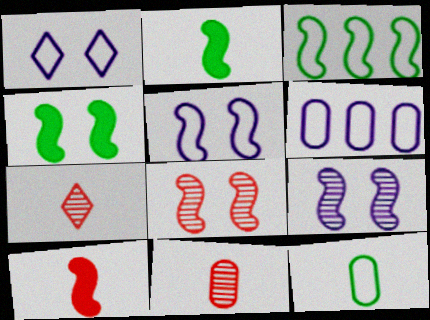[[3, 9, 10], 
[4, 5, 8], 
[4, 6, 7]]